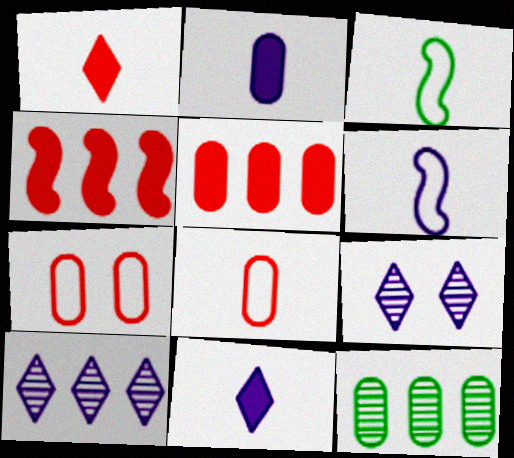[[2, 7, 12], 
[3, 5, 9]]